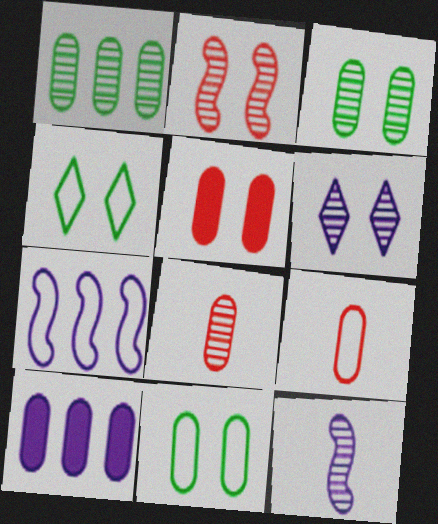[[2, 3, 6], 
[3, 9, 10], 
[4, 7, 9], 
[8, 10, 11]]